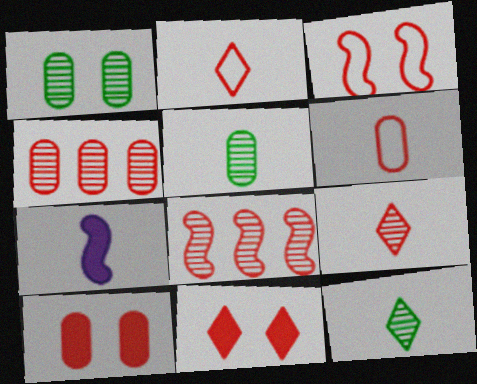[[2, 5, 7], 
[2, 8, 10], 
[4, 6, 10], 
[6, 7, 12], 
[6, 8, 11]]